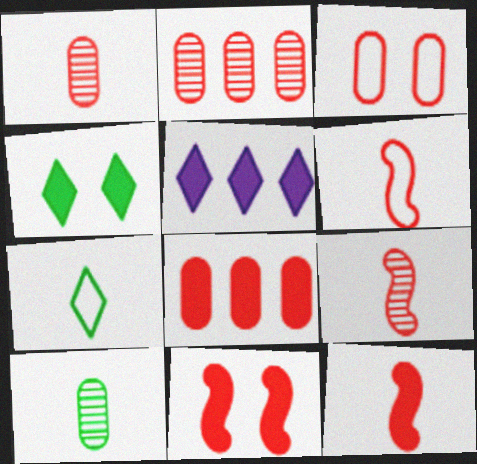[[1, 3, 8], 
[6, 9, 12]]